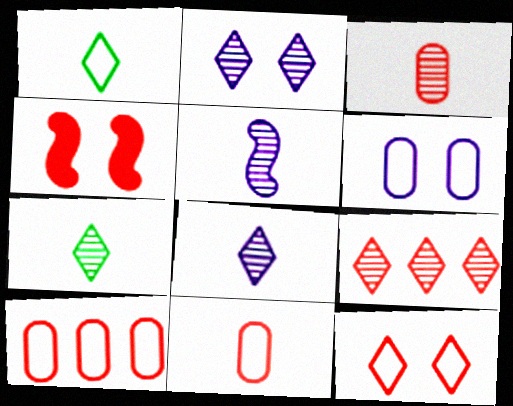[[2, 7, 9], 
[3, 5, 7], 
[4, 9, 11]]